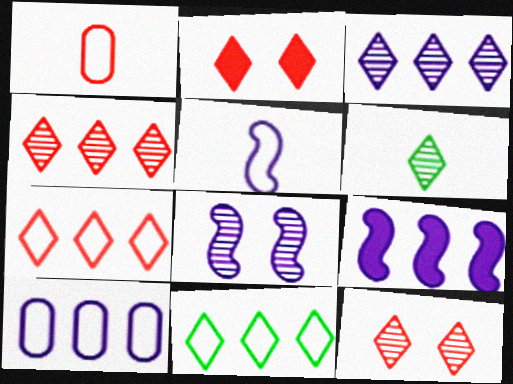[[3, 6, 12], 
[3, 9, 10], 
[5, 8, 9]]